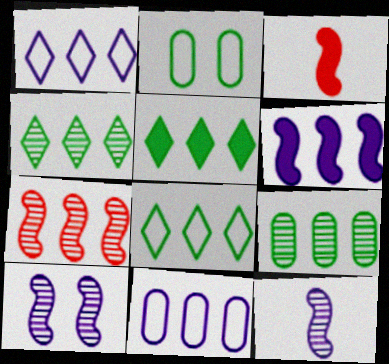[[4, 5, 8], 
[5, 7, 11]]